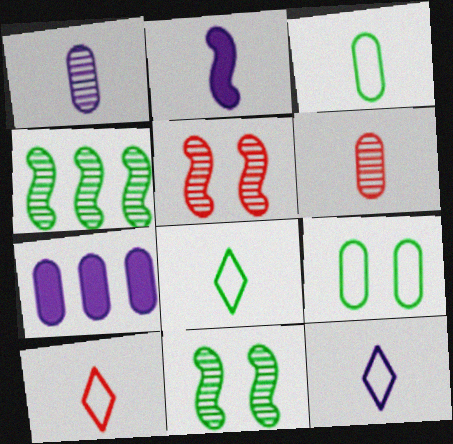[[1, 2, 12], 
[2, 6, 8], 
[5, 7, 8], 
[6, 7, 9], 
[7, 10, 11], 
[8, 10, 12]]